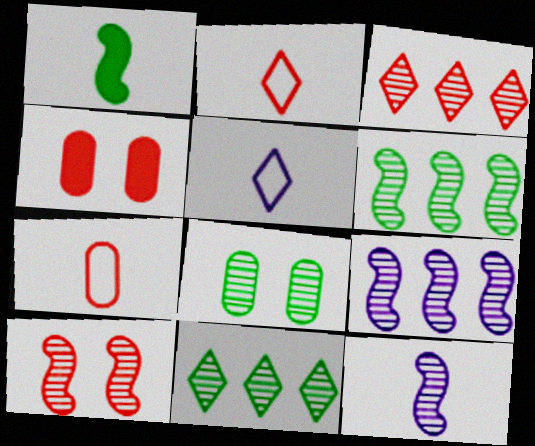[[3, 8, 12], 
[4, 5, 6], 
[6, 10, 12]]